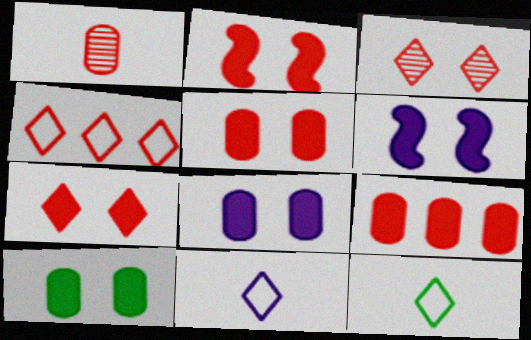[[1, 2, 4], 
[2, 5, 7], 
[5, 8, 10], 
[6, 7, 10]]